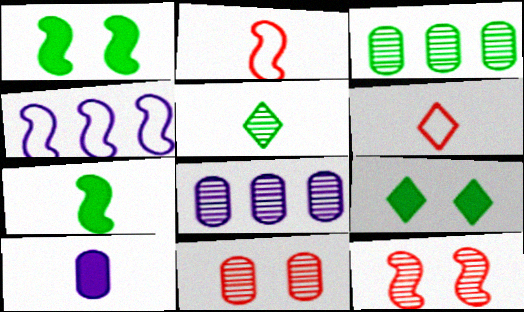[[1, 6, 8], 
[2, 5, 10], 
[2, 8, 9], 
[4, 7, 12], 
[5, 8, 12]]